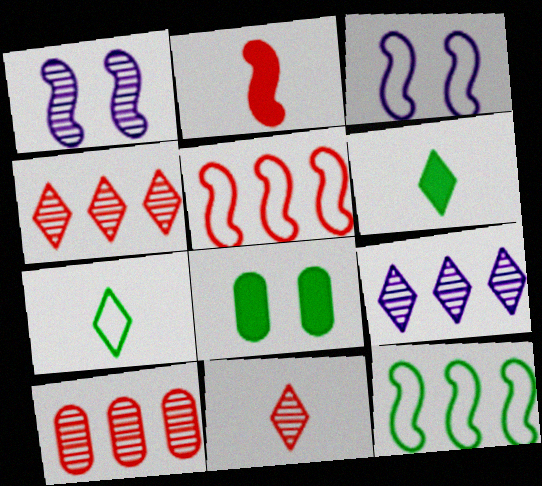[[1, 2, 12], 
[3, 6, 10]]